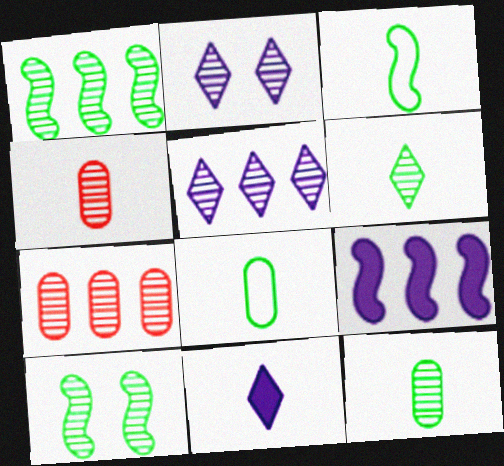[[1, 2, 4], 
[1, 5, 7], 
[3, 4, 11], 
[4, 5, 10]]